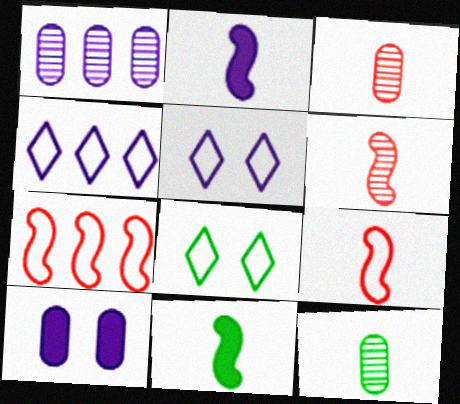[[1, 2, 5]]